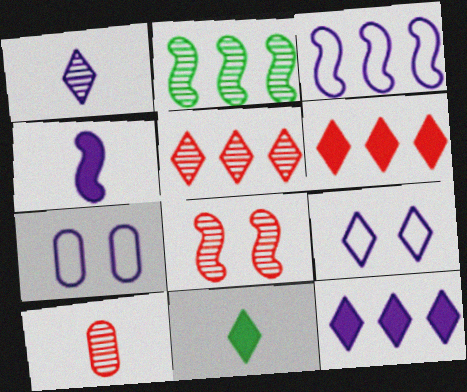[[1, 9, 12], 
[5, 8, 10], 
[5, 9, 11]]